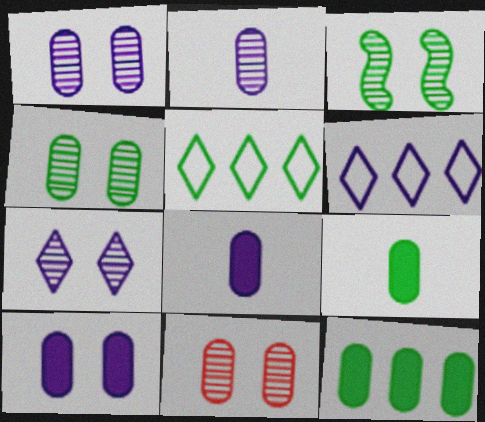[[1, 4, 11], 
[3, 5, 9], 
[3, 7, 11]]